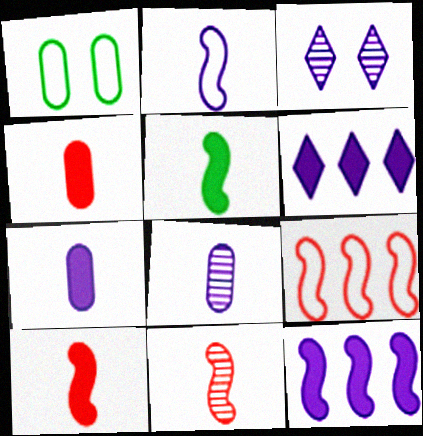[[1, 6, 11], 
[2, 5, 11]]